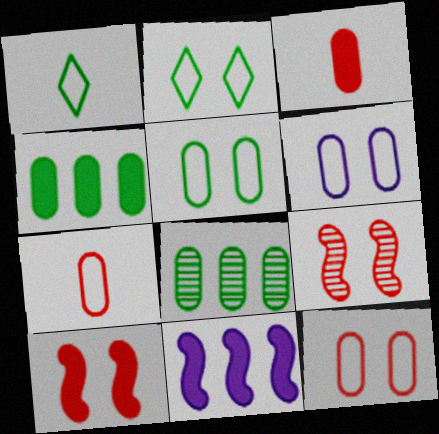[[3, 6, 8], 
[5, 6, 12]]